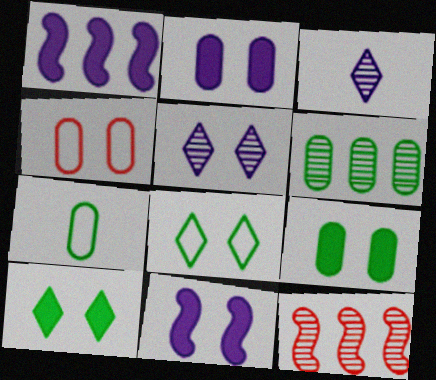[[6, 7, 9]]